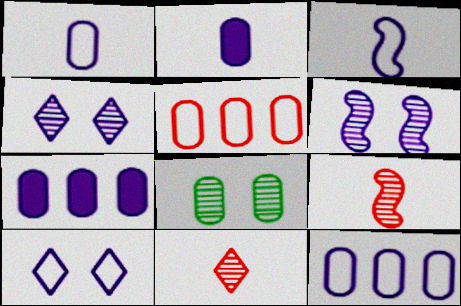[[2, 5, 8], 
[3, 4, 7], 
[3, 10, 12]]